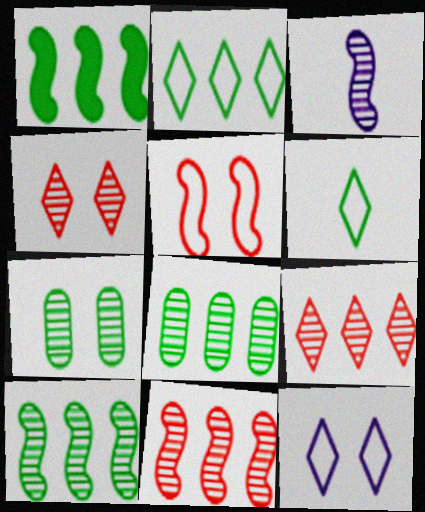[[1, 2, 8], 
[1, 3, 5], 
[1, 6, 7], 
[3, 4, 8], 
[3, 7, 9]]